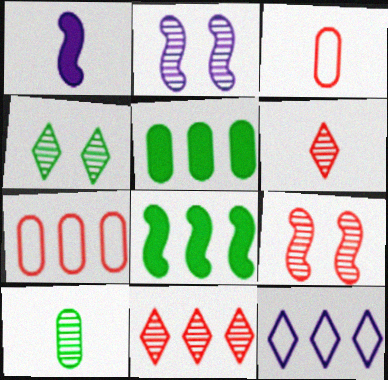[[1, 4, 7], 
[2, 10, 11]]